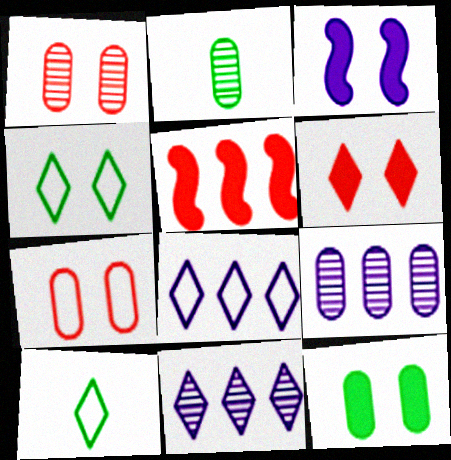[[1, 2, 9], 
[1, 3, 4], 
[3, 6, 12], 
[6, 10, 11]]